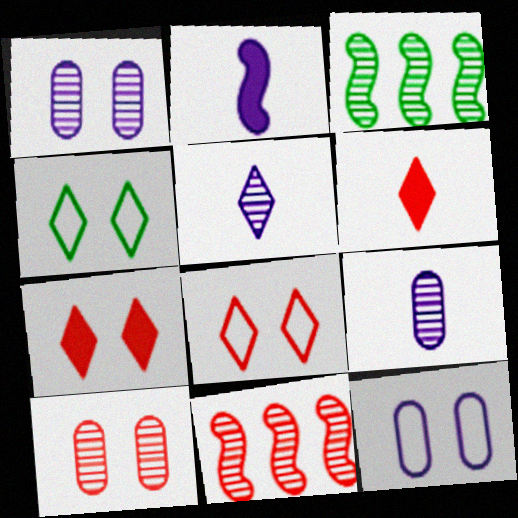[[3, 5, 10], 
[3, 6, 12]]